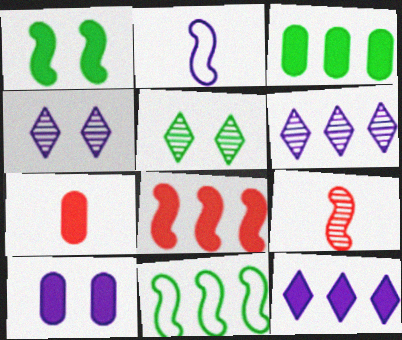[[1, 7, 12], 
[2, 6, 10], 
[3, 7, 10], 
[3, 8, 12], 
[4, 7, 11]]